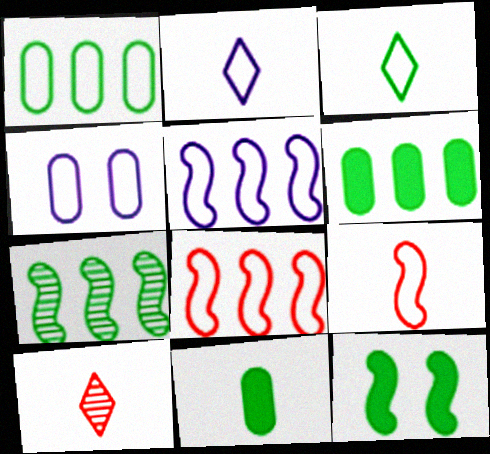[[2, 4, 5], 
[3, 4, 8]]